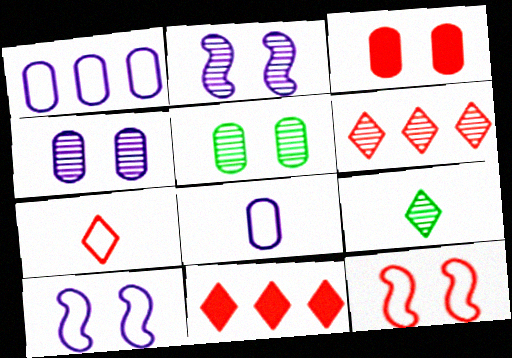[]